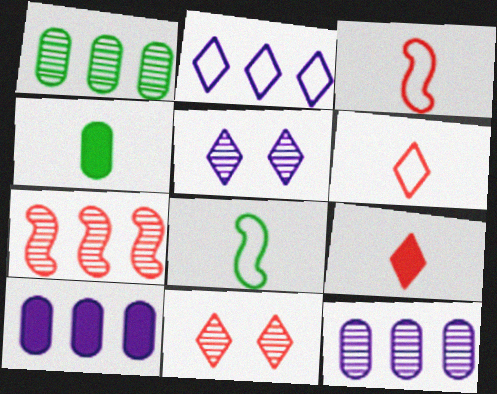[[8, 10, 11]]